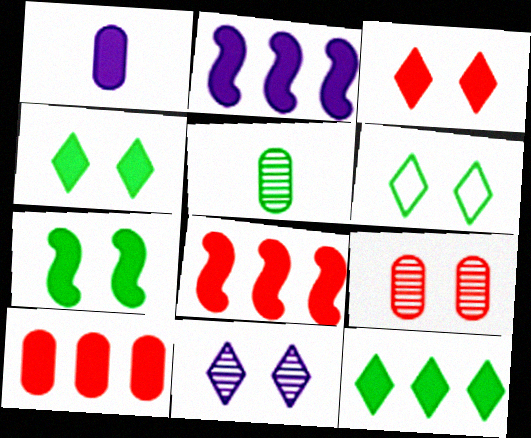[[1, 4, 8], 
[2, 10, 12], 
[3, 6, 11]]